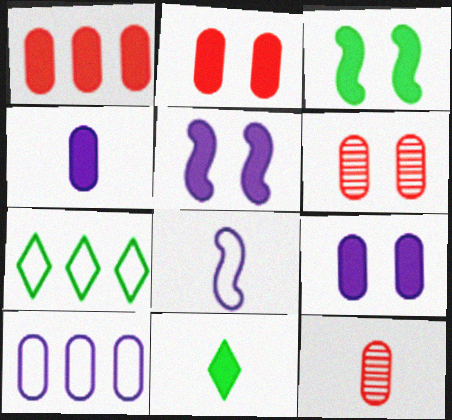[[1, 5, 11], 
[5, 7, 12], 
[8, 11, 12]]